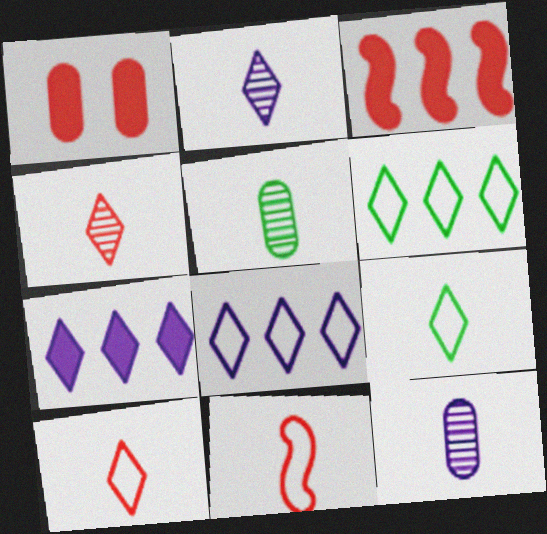[]